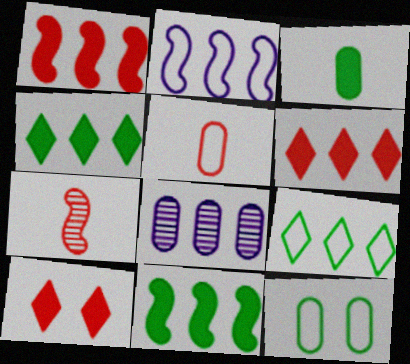[[1, 8, 9]]